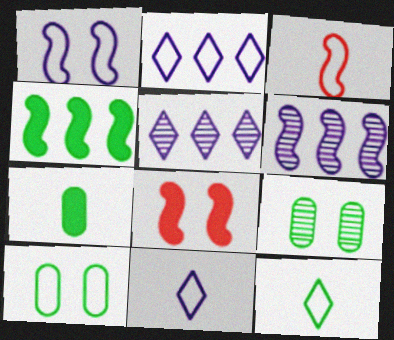[[2, 3, 10], 
[4, 9, 12]]